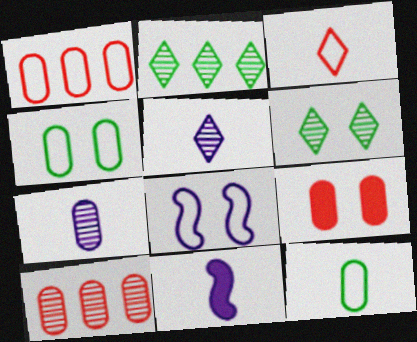[[1, 6, 11], 
[6, 8, 9]]